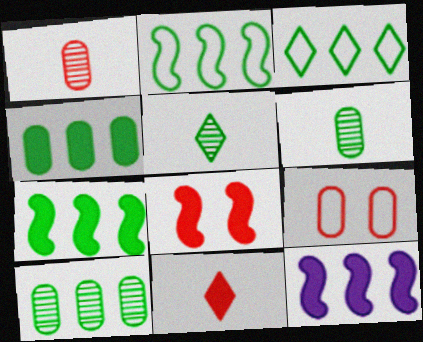[[3, 7, 10], 
[5, 9, 12]]